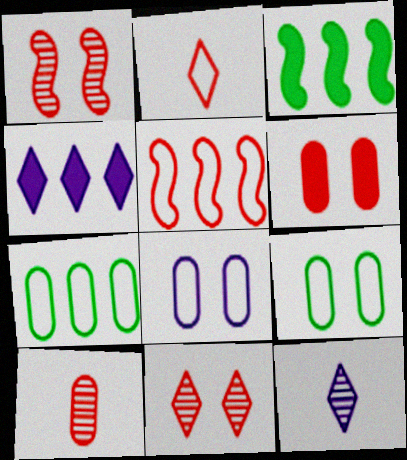[]